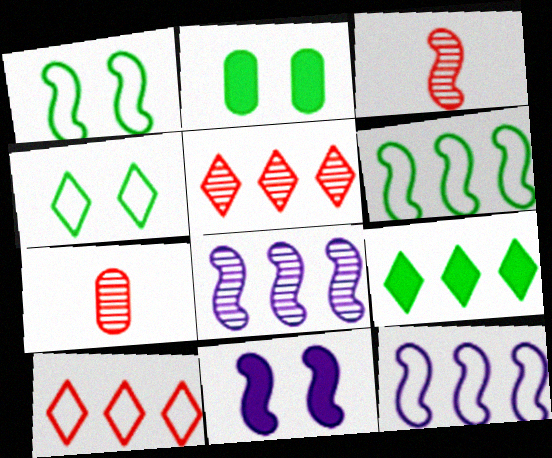[[3, 6, 11]]